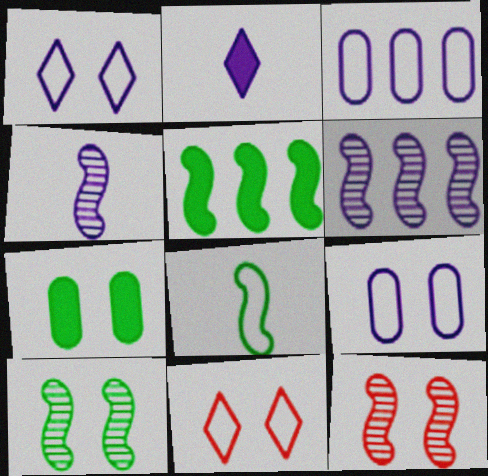[[1, 7, 12], 
[2, 6, 9], 
[3, 8, 11], 
[5, 8, 10]]